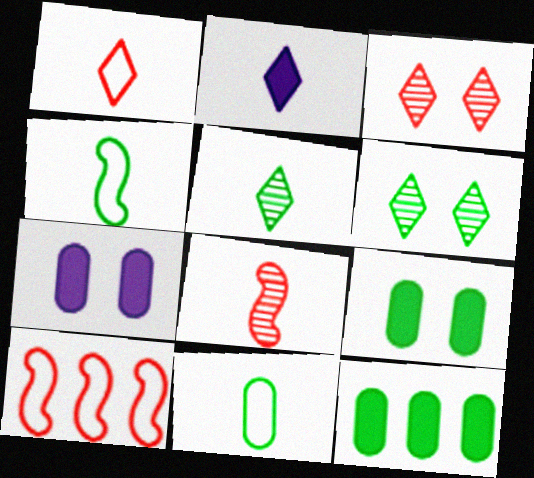[[1, 2, 5], 
[2, 8, 11], 
[4, 6, 12], 
[5, 7, 10]]